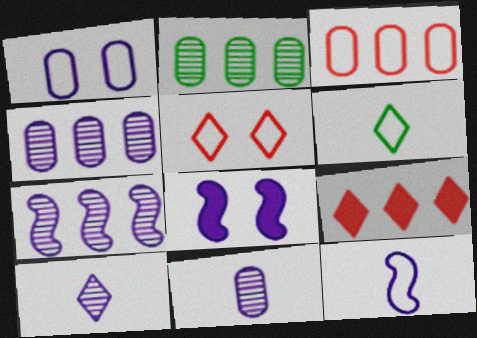[[7, 8, 12]]